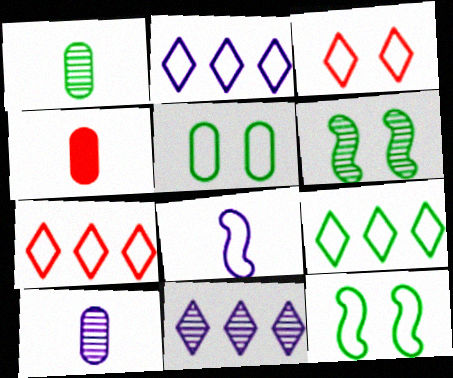[[2, 4, 6], 
[2, 7, 9], 
[4, 11, 12], 
[5, 7, 8]]